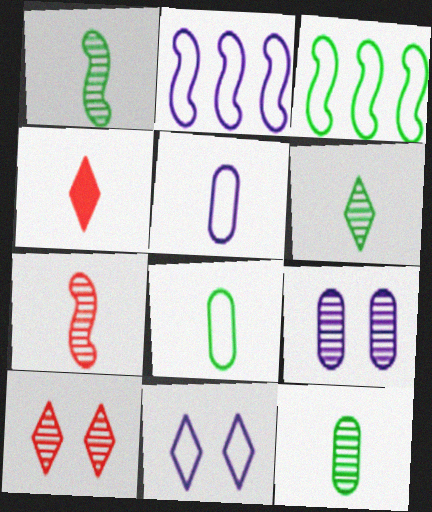[[1, 4, 5], 
[1, 6, 12], 
[2, 5, 11], 
[3, 4, 9]]